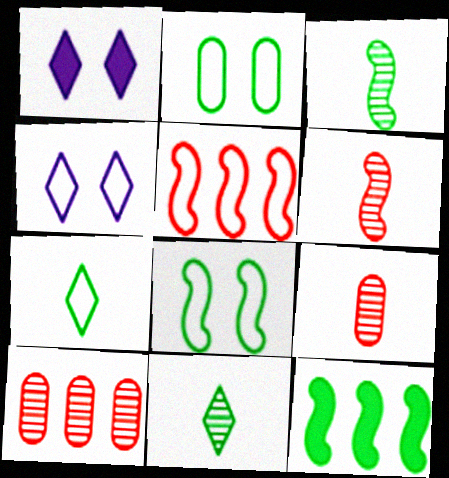[[2, 11, 12], 
[3, 8, 12], 
[4, 9, 12]]